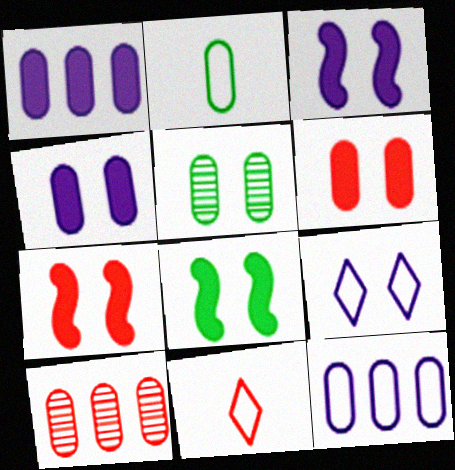[[2, 4, 10], 
[3, 7, 8], 
[5, 7, 9], 
[7, 10, 11]]